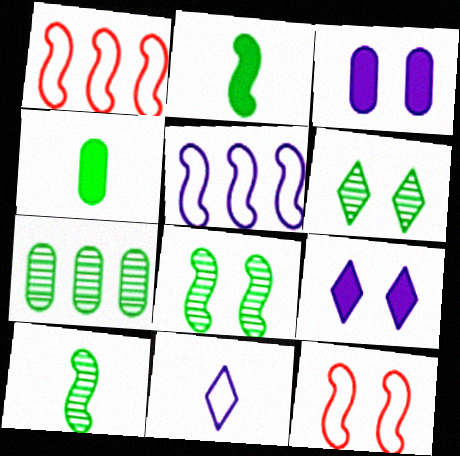[[3, 6, 12], 
[6, 7, 10]]